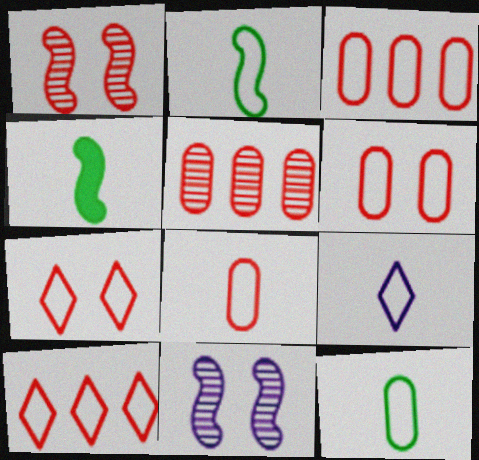[[2, 8, 9], 
[3, 6, 8]]